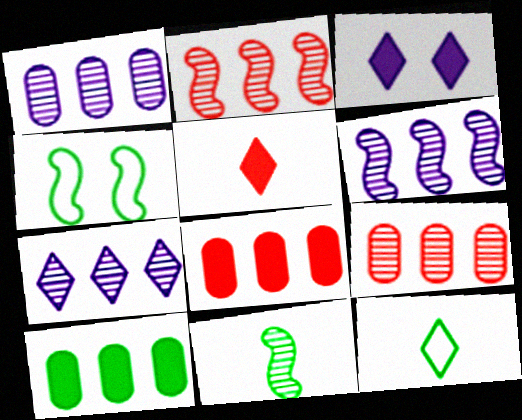[[1, 4, 5], 
[1, 6, 7]]